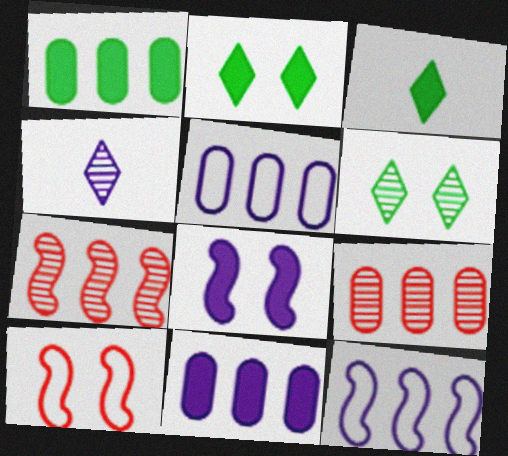[[1, 4, 10], 
[1, 5, 9], 
[4, 5, 8]]